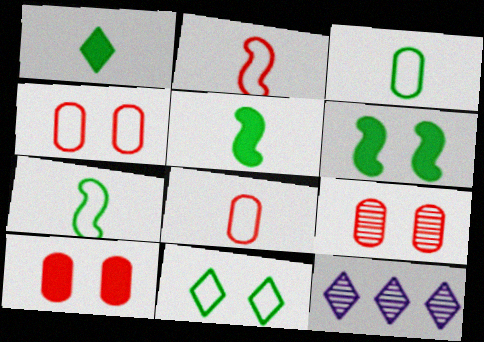[[4, 5, 12], 
[4, 9, 10], 
[6, 8, 12], 
[7, 10, 12]]